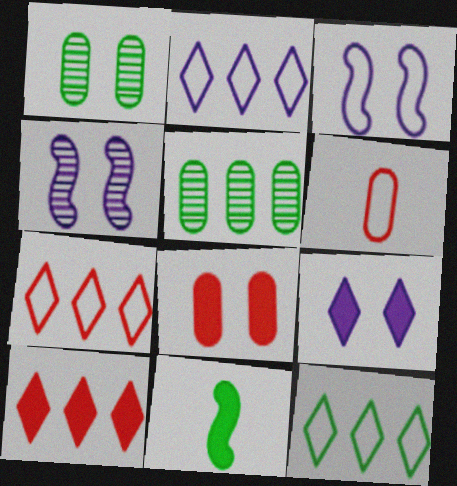[[1, 11, 12], 
[2, 7, 12], 
[3, 6, 12]]